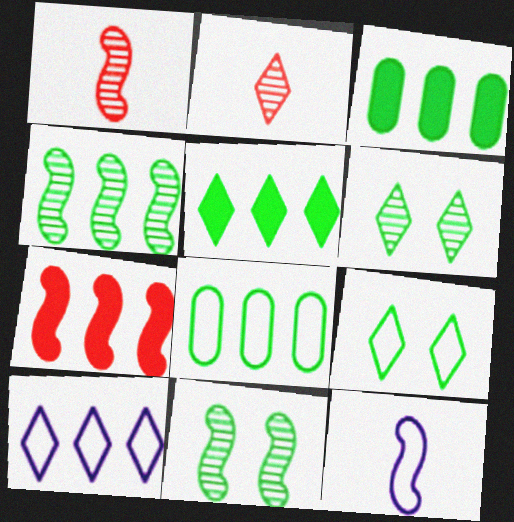[[4, 5, 8], 
[7, 11, 12]]